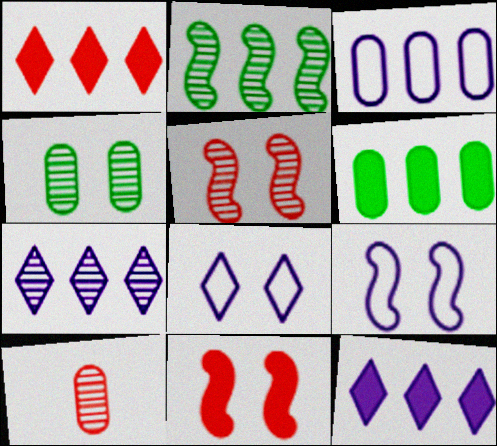[[1, 2, 3], 
[4, 8, 11]]